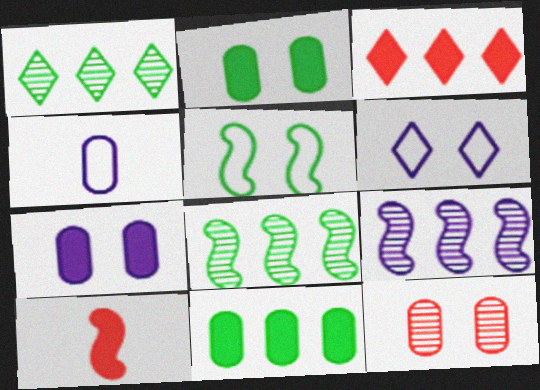[[4, 11, 12], 
[5, 9, 10]]